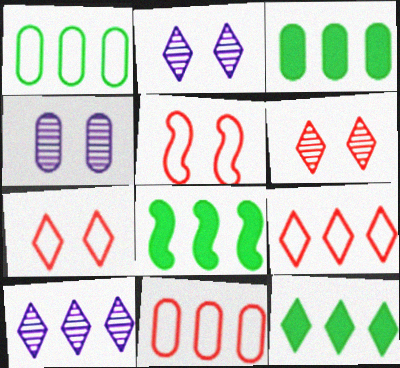[[3, 8, 12], 
[8, 10, 11], 
[9, 10, 12]]